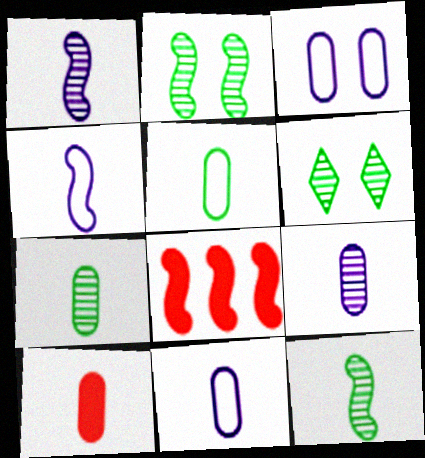[[2, 4, 8], 
[5, 9, 10], 
[6, 8, 11], 
[7, 10, 11]]